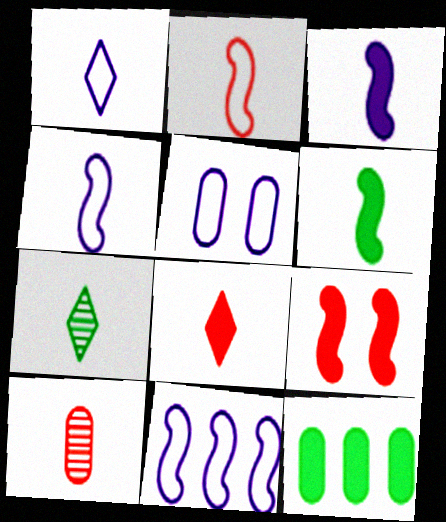[[1, 5, 11], 
[1, 6, 10], 
[1, 7, 8], 
[2, 8, 10], 
[5, 10, 12]]